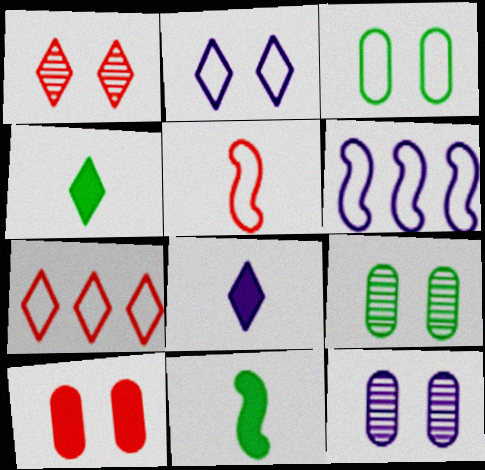[[3, 10, 12], 
[6, 8, 12], 
[7, 11, 12]]